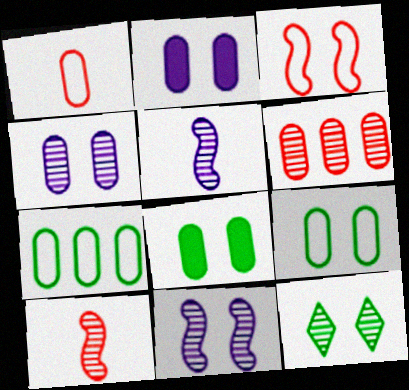[[2, 3, 12], 
[5, 6, 12]]